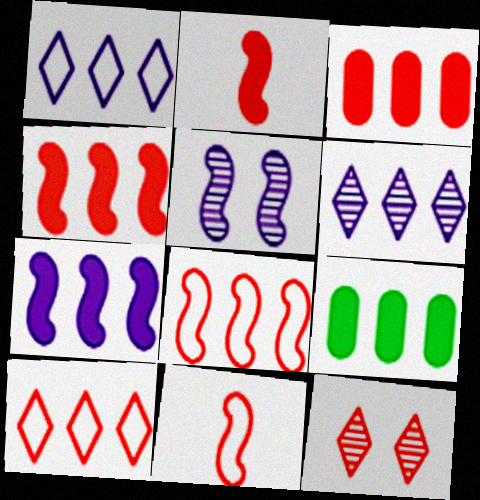[[3, 11, 12], 
[6, 8, 9]]